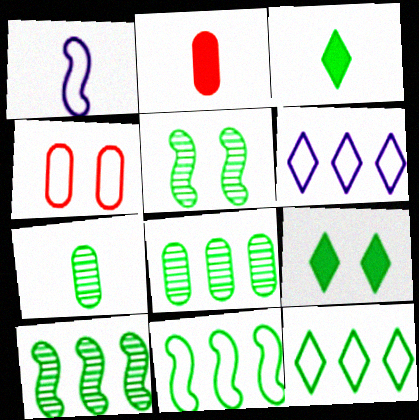[[1, 4, 12], 
[2, 5, 6], 
[7, 9, 11]]